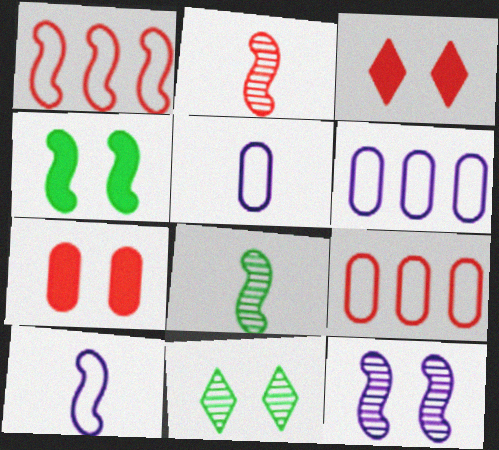[[2, 3, 9], 
[3, 6, 8]]